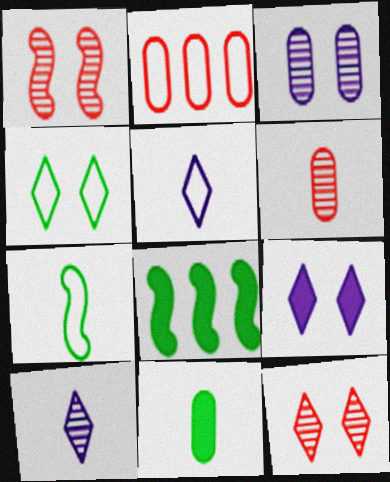[[2, 3, 11], 
[4, 9, 12]]